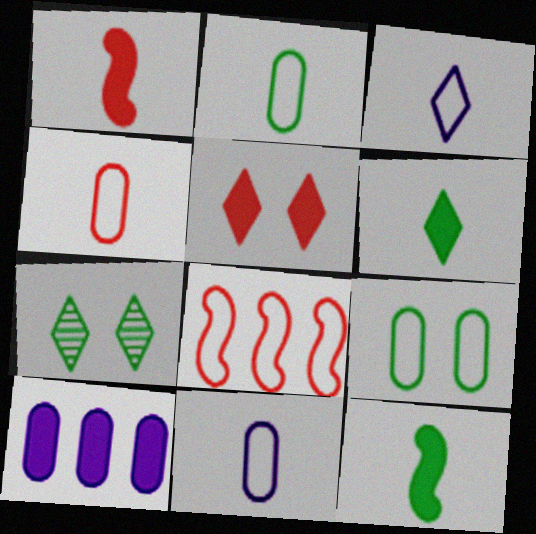[[2, 4, 11], 
[3, 8, 9], 
[5, 10, 12]]